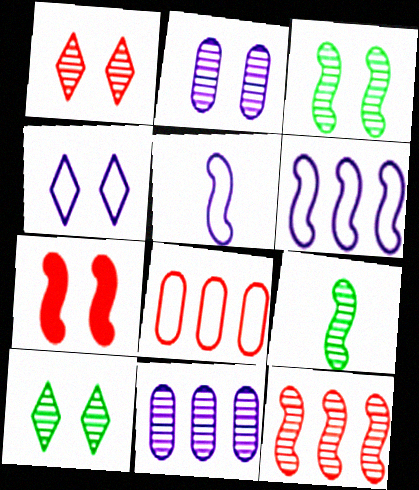[[1, 2, 3], 
[1, 9, 11], 
[6, 7, 9]]